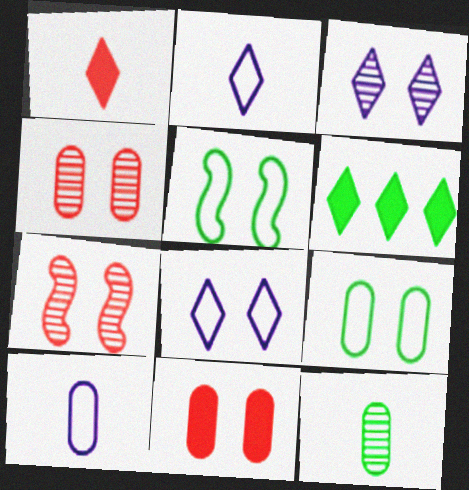[[3, 5, 11], 
[5, 6, 12], 
[6, 7, 10]]